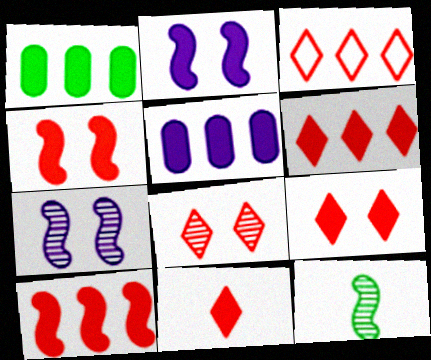[[1, 2, 11], 
[3, 8, 11], 
[6, 9, 11]]